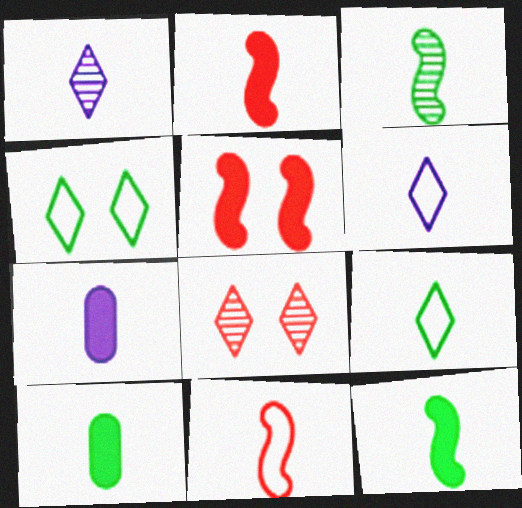[[1, 10, 11], 
[3, 9, 10]]